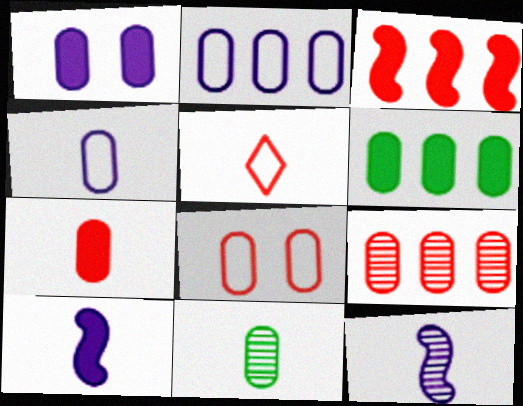[[1, 6, 7], 
[2, 6, 9], 
[4, 7, 11], 
[5, 10, 11], 
[7, 8, 9]]